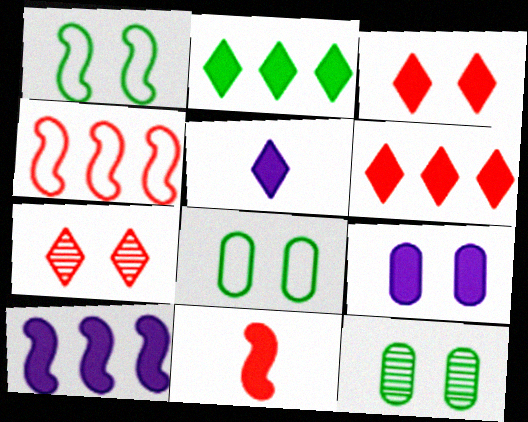[[1, 7, 9], 
[2, 3, 5], 
[2, 9, 11], 
[4, 5, 12], 
[5, 9, 10]]